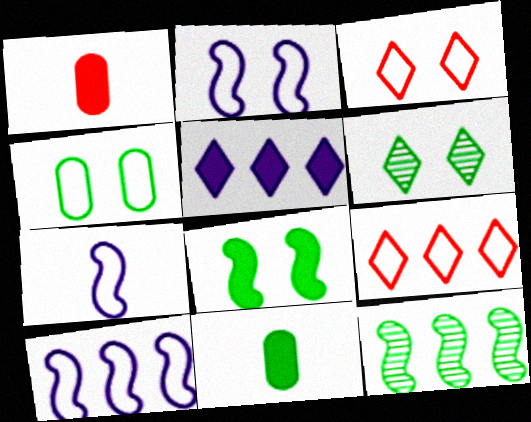[[1, 5, 8], 
[1, 6, 10], 
[2, 3, 4], 
[2, 7, 10], 
[4, 6, 8], 
[4, 7, 9]]